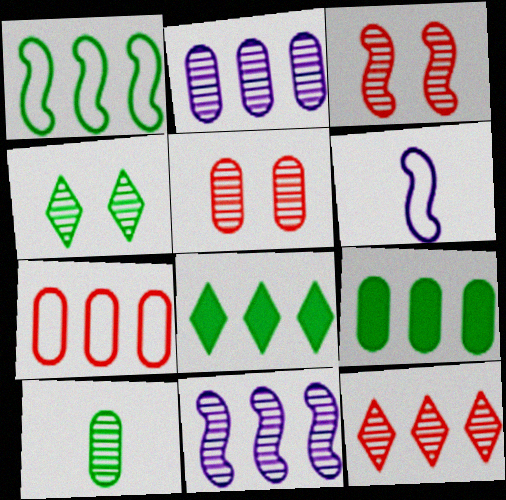[[2, 5, 10], 
[2, 7, 9], 
[5, 6, 8], 
[7, 8, 11]]